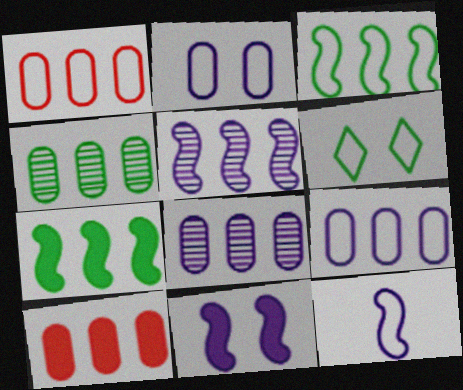[[1, 6, 12], 
[4, 9, 10], 
[5, 11, 12]]